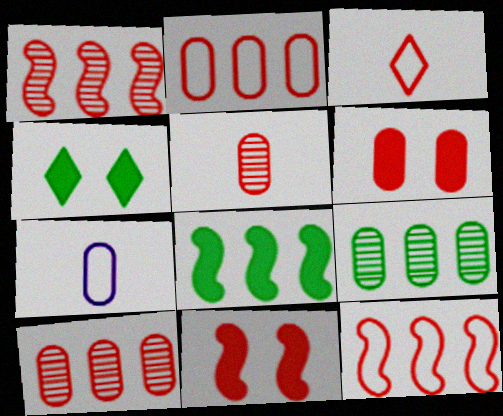[[1, 3, 6], 
[1, 4, 7], 
[2, 5, 6], 
[3, 10, 11], 
[6, 7, 9]]